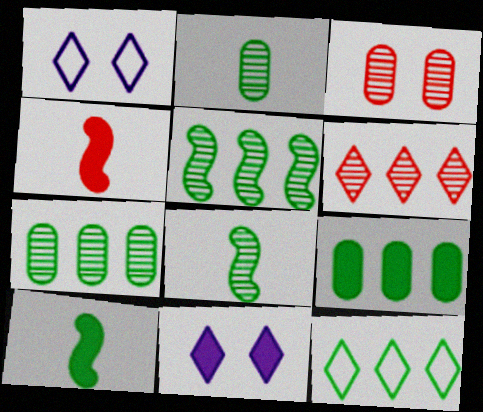[[1, 4, 7], 
[4, 9, 11], 
[5, 9, 12]]